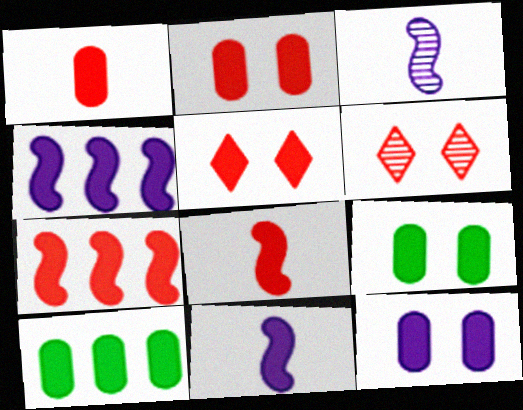[[1, 5, 7], 
[1, 10, 12], 
[2, 9, 12], 
[5, 10, 11]]